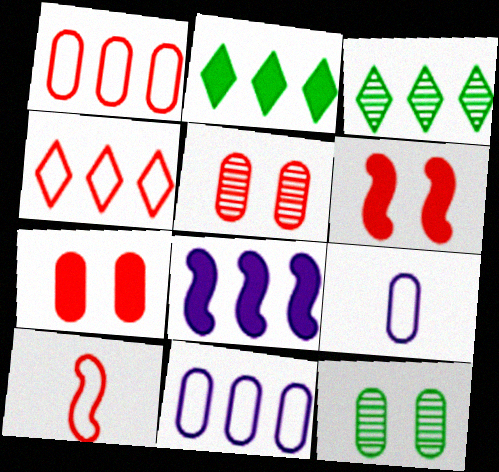[[1, 3, 8], 
[3, 6, 9]]